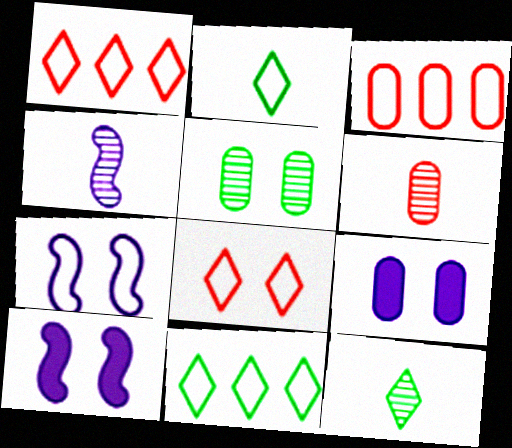[[2, 3, 7], 
[3, 10, 12], 
[4, 6, 12], 
[5, 8, 10], 
[6, 10, 11]]